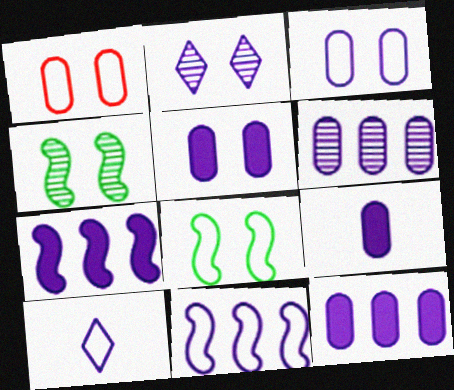[[2, 9, 11], 
[3, 6, 9], 
[3, 10, 11], 
[5, 9, 12]]